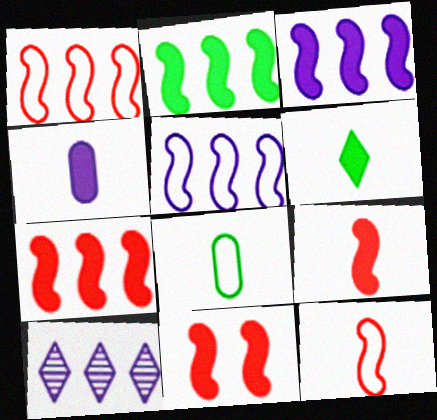[[2, 3, 7], 
[4, 6, 9], 
[7, 9, 11], 
[8, 10, 11]]